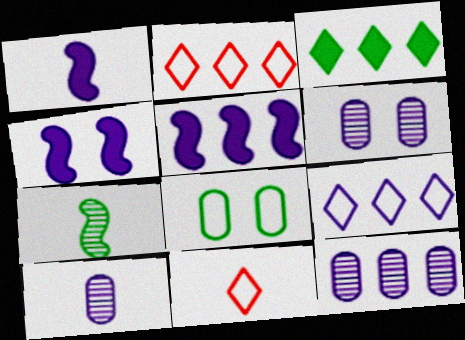[[1, 4, 5], 
[1, 6, 9], 
[3, 7, 8], 
[4, 9, 10], 
[5, 9, 12], 
[6, 10, 12]]